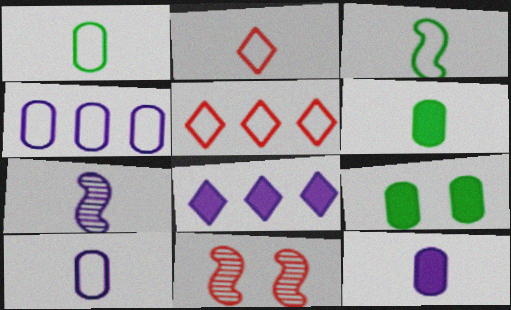[[1, 8, 11], 
[2, 3, 10], 
[2, 6, 7], 
[5, 7, 9]]